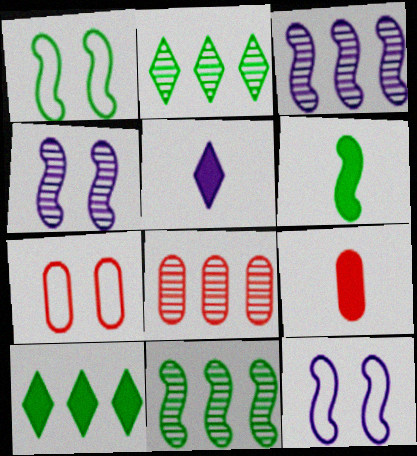[[1, 5, 8], 
[1, 6, 11], 
[2, 3, 8], 
[2, 9, 12], 
[5, 6, 9], 
[5, 7, 11], 
[7, 8, 9]]